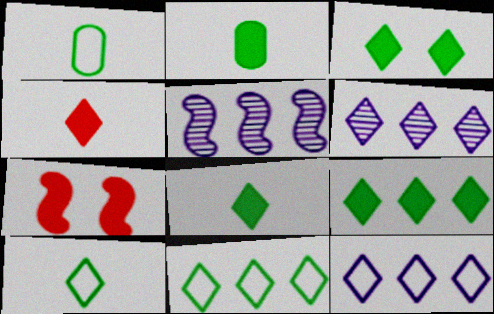[[1, 6, 7], 
[3, 8, 9]]